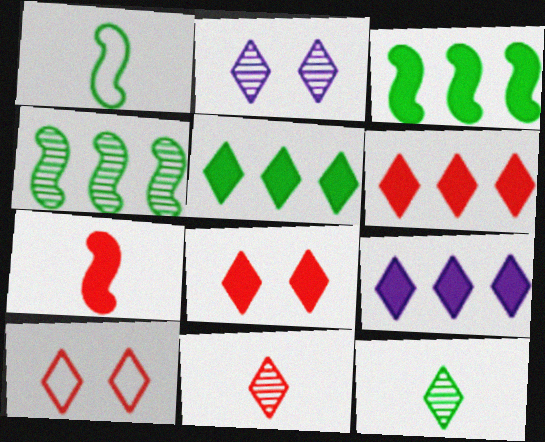[[5, 6, 9], 
[6, 10, 11], 
[9, 10, 12]]